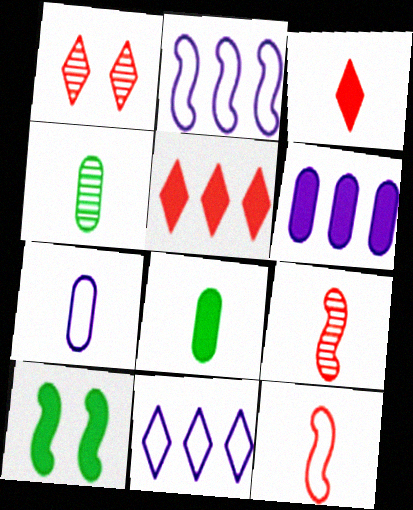[[1, 2, 8], 
[2, 9, 10], 
[3, 6, 10]]